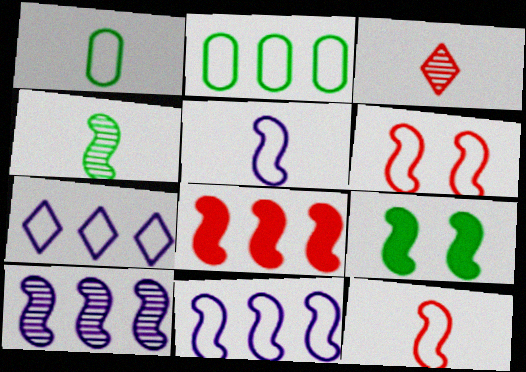[[1, 6, 7], 
[9, 10, 12]]